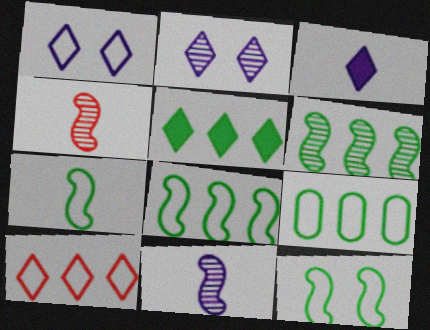[[5, 6, 9], 
[7, 8, 12]]